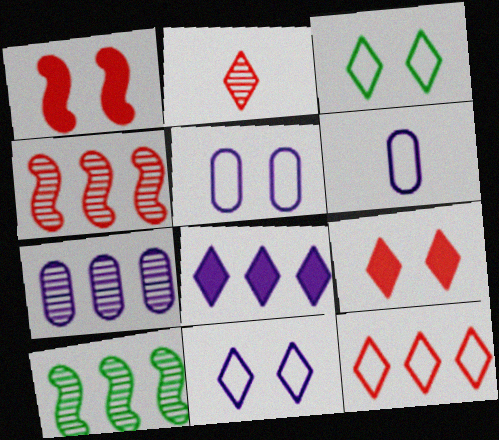[[2, 3, 8], 
[2, 9, 12], 
[6, 9, 10]]